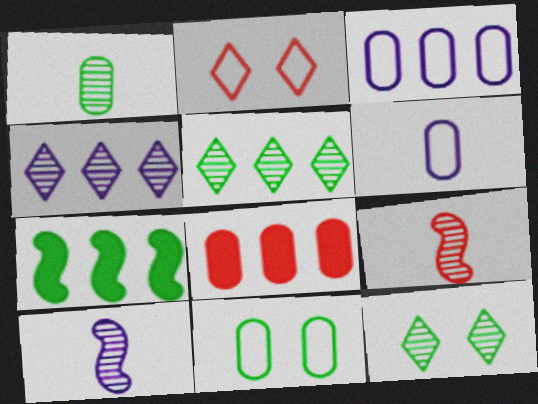[[2, 8, 9]]